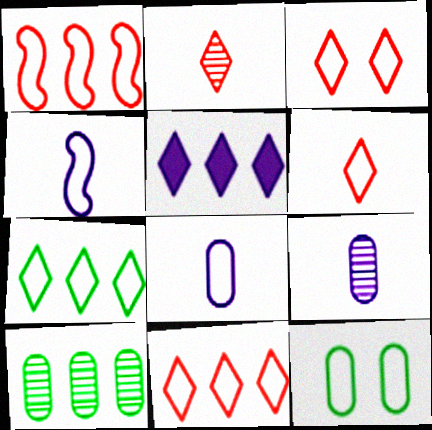[[1, 5, 10], 
[3, 6, 11], 
[4, 11, 12]]